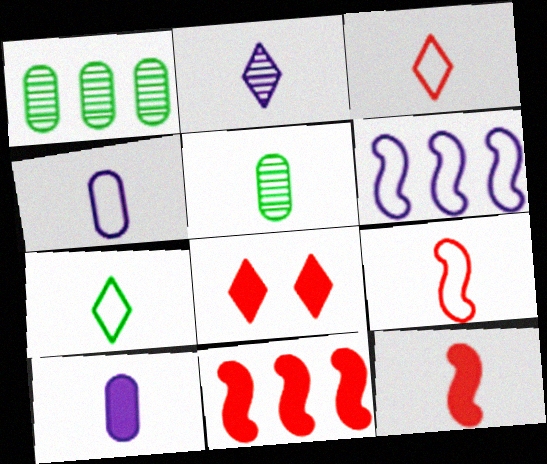[[4, 7, 9], 
[5, 6, 8]]